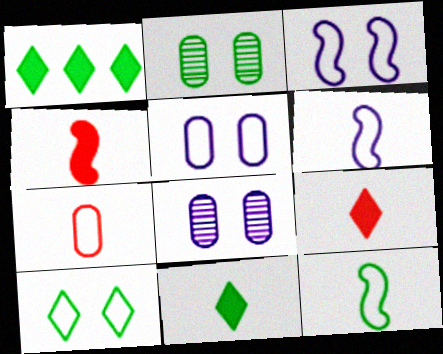[[1, 2, 12]]